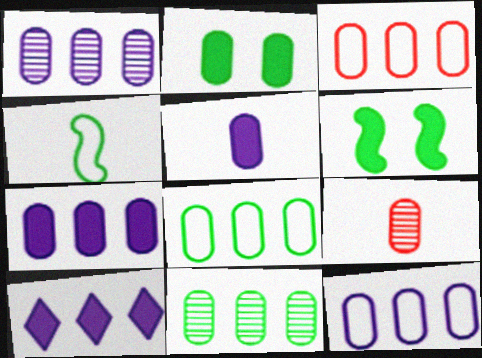[[1, 7, 12], 
[2, 9, 12], 
[3, 7, 11], 
[3, 8, 12]]